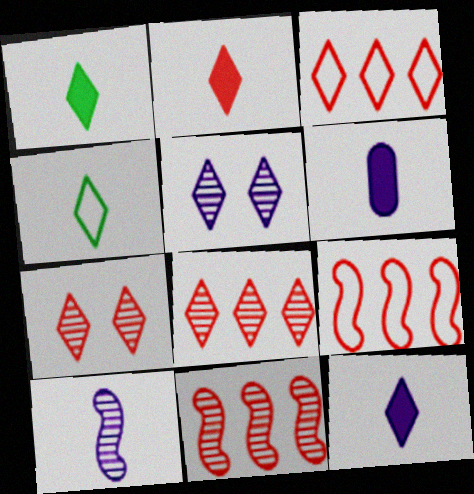[[1, 2, 12], 
[1, 3, 5], 
[2, 3, 7]]